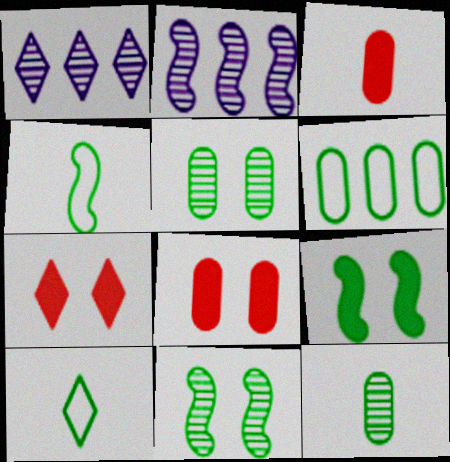[[1, 4, 8], 
[1, 7, 10], 
[2, 8, 10]]